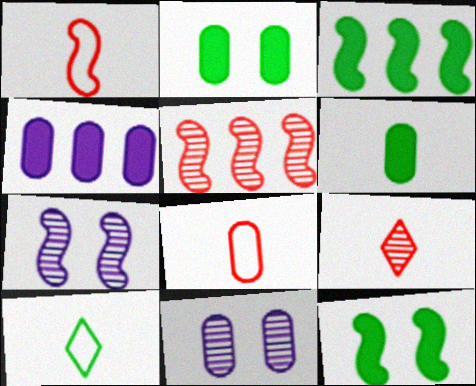[[1, 3, 7]]